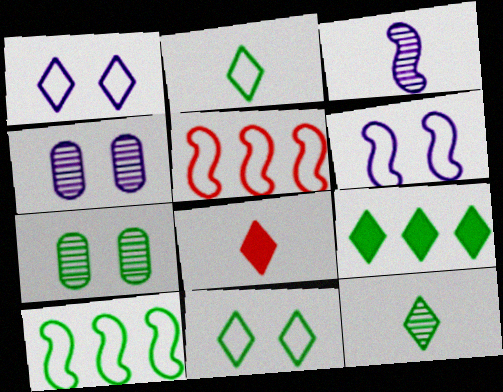[[4, 8, 10], 
[9, 11, 12]]